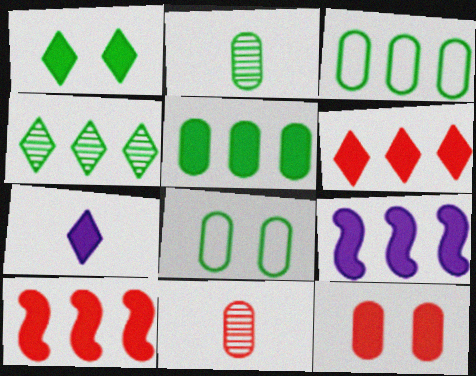[[1, 6, 7], 
[2, 5, 8], 
[5, 6, 9]]